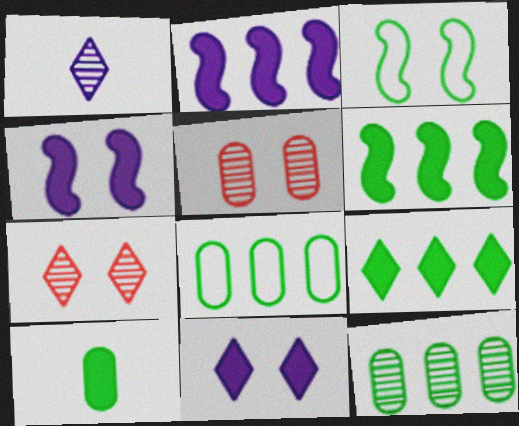[[3, 5, 11]]